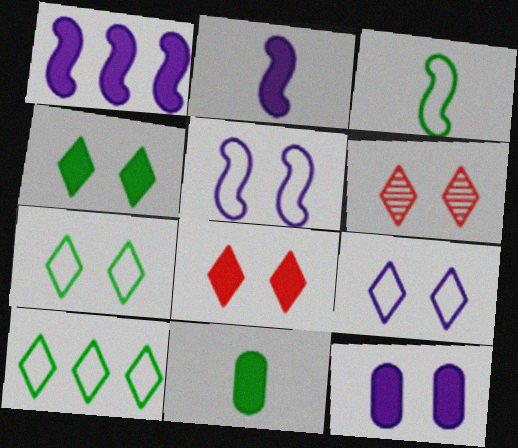[[1, 8, 11], 
[4, 6, 9]]